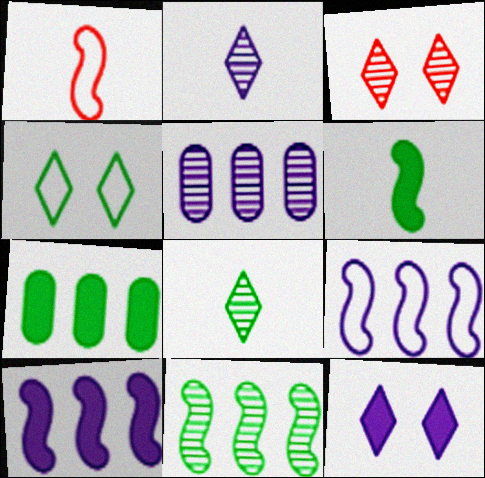[[3, 4, 12]]